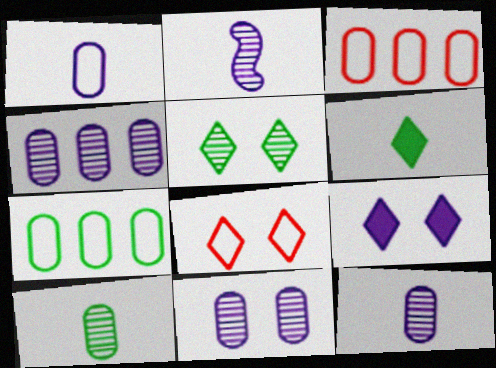[[4, 11, 12], 
[5, 8, 9]]